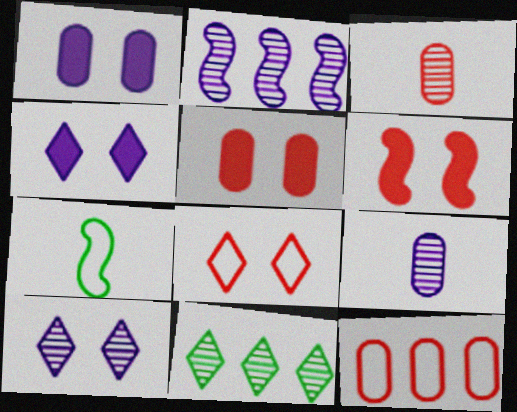[[2, 6, 7], 
[2, 9, 10], 
[3, 5, 12]]